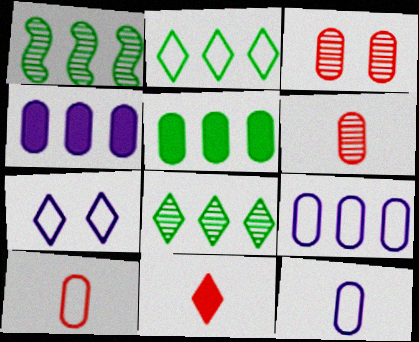[[1, 2, 5], 
[3, 5, 12], 
[7, 8, 11]]